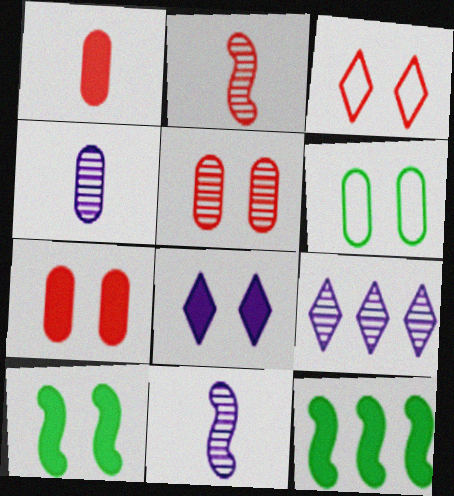[[1, 8, 12], 
[3, 4, 12], 
[7, 8, 10]]